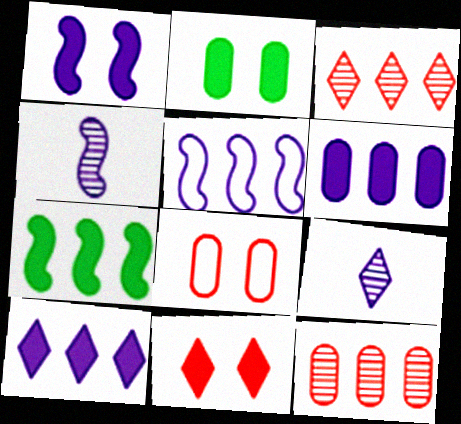[[1, 2, 11], 
[1, 4, 5], 
[7, 8, 9]]